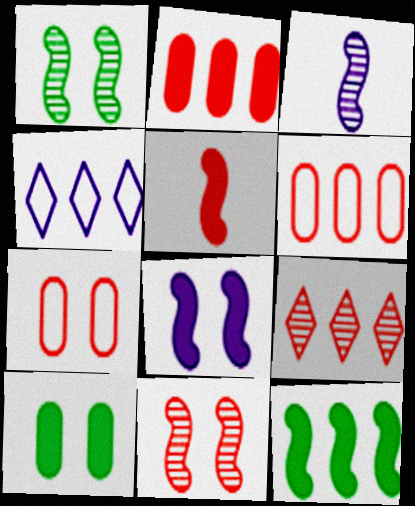[[5, 7, 9], 
[5, 8, 12]]